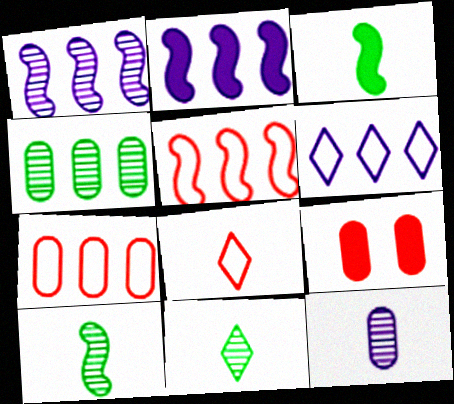[[3, 8, 12], 
[6, 9, 10]]